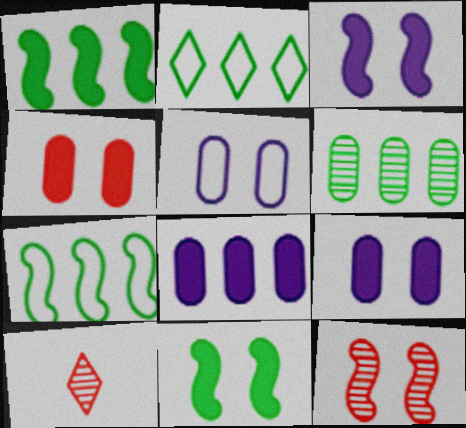[[1, 2, 6], 
[1, 5, 10], 
[7, 9, 10]]